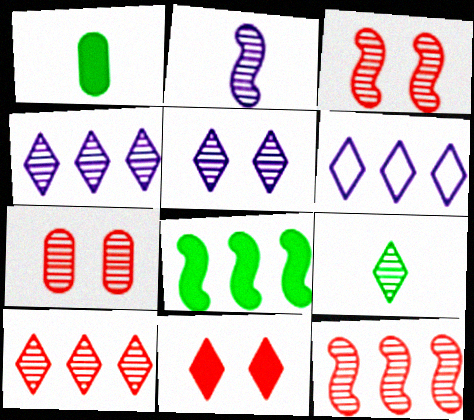[[1, 3, 6], 
[5, 9, 10], 
[6, 9, 11]]